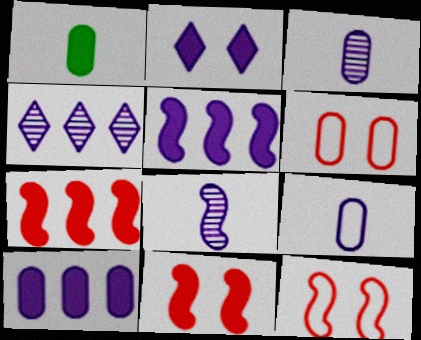[[1, 2, 7], 
[1, 4, 12]]